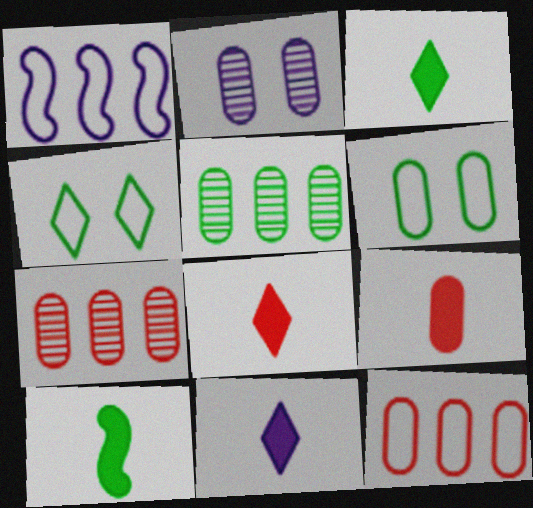[[1, 2, 11], 
[3, 8, 11], 
[4, 5, 10], 
[9, 10, 11]]